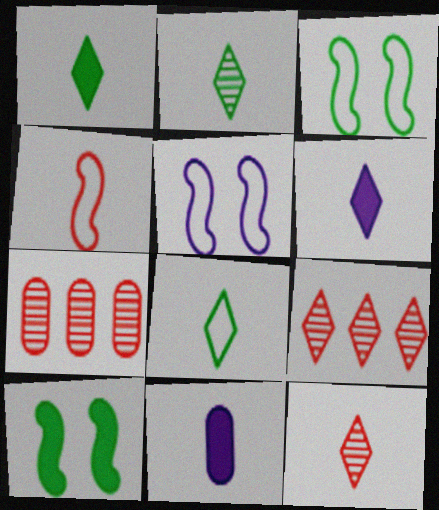[[1, 2, 8], 
[1, 5, 7], 
[2, 4, 11], 
[3, 6, 7], 
[3, 9, 11], 
[6, 8, 12]]